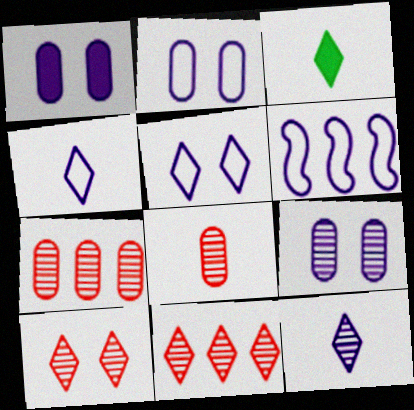[[1, 2, 9], 
[1, 6, 12], 
[2, 4, 6], 
[3, 5, 11]]